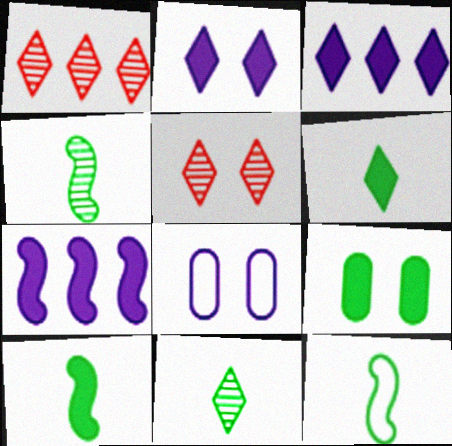[[1, 8, 10], 
[4, 10, 12]]